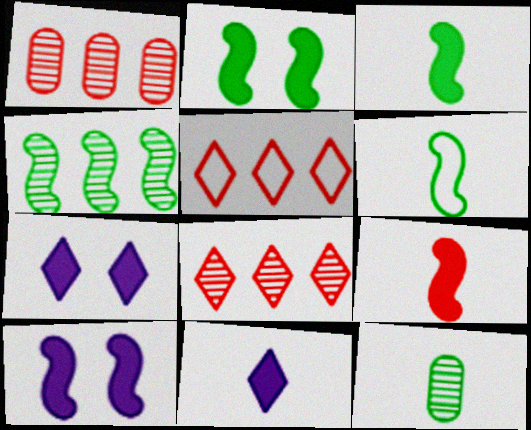[[1, 6, 7], 
[2, 4, 6], 
[5, 10, 12]]